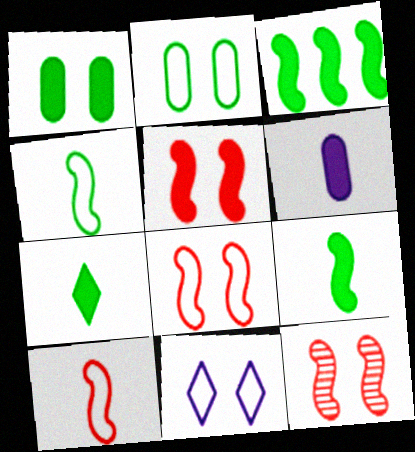[[1, 3, 7], 
[1, 11, 12], 
[2, 8, 11], 
[5, 8, 12]]